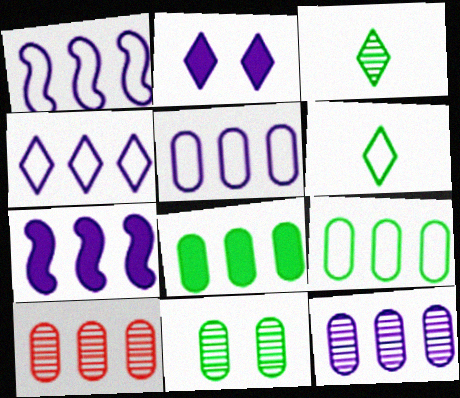[[1, 4, 5], 
[4, 7, 12], 
[5, 8, 10]]